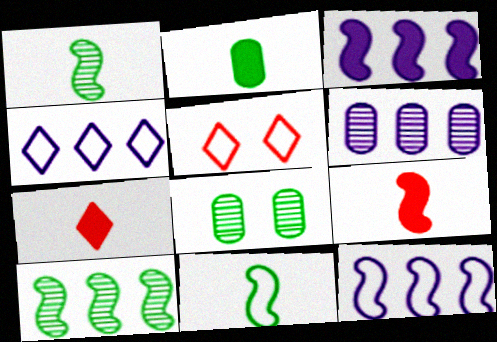[[3, 4, 6], 
[4, 8, 9], 
[7, 8, 12]]